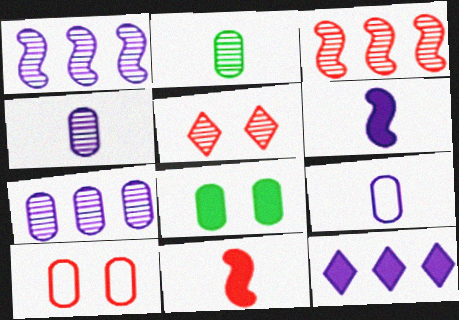[[1, 2, 5], 
[8, 11, 12]]